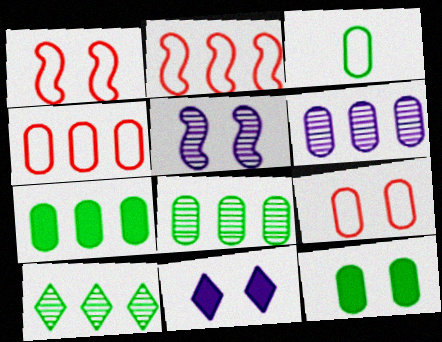[[3, 8, 12], 
[4, 6, 7]]